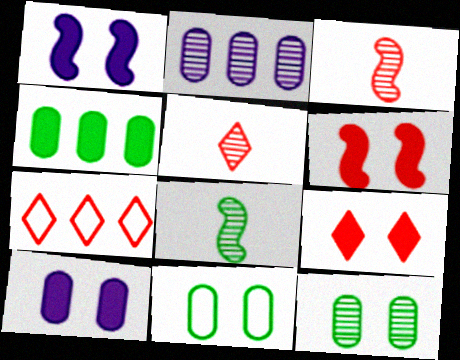[[5, 7, 9], 
[7, 8, 10]]